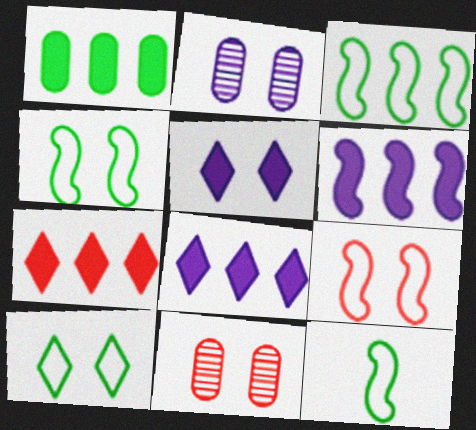[[1, 6, 7], 
[2, 7, 12], 
[3, 4, 12], 
[4, 5, 11], 
[8, 11, 12]]